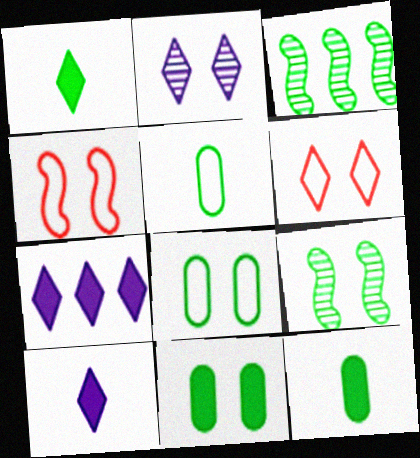[[1, 3, 8], 
[2, 4, 11]]